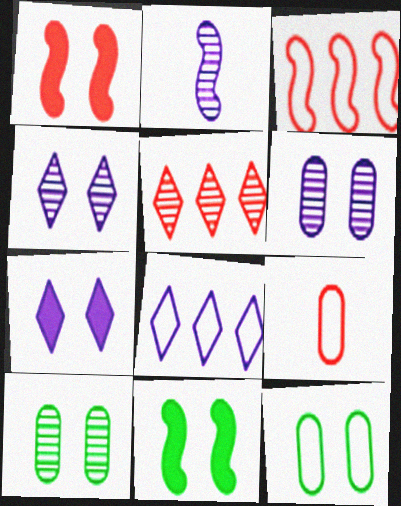[[1, 4, 12], 
[1, 5, 9], 
[2, 3, 11], 
[2, 5, 10]]